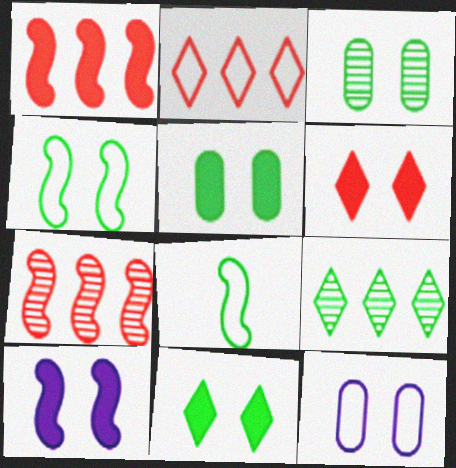[[2, 8, 12], 
[3, 4, 11], 
[5, 6, 10], 
[5, 8, 9], 
[7, 8, 10]]